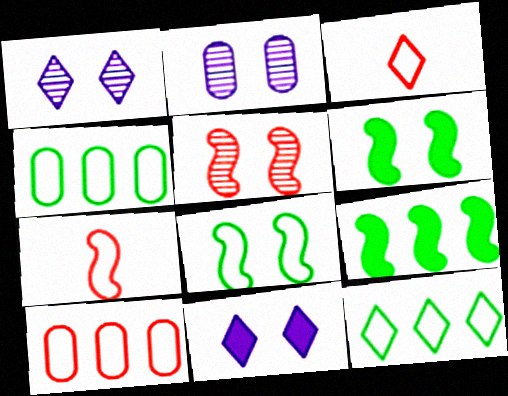[[2, 3, 9]]